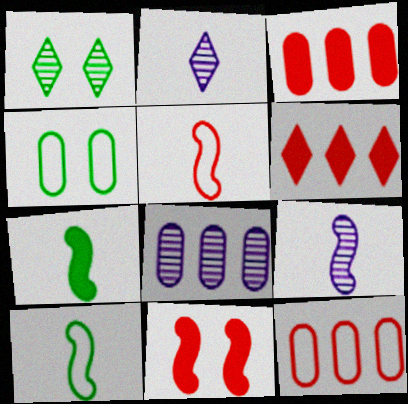[[4, 6, 9], 
[5, 7, 9]]